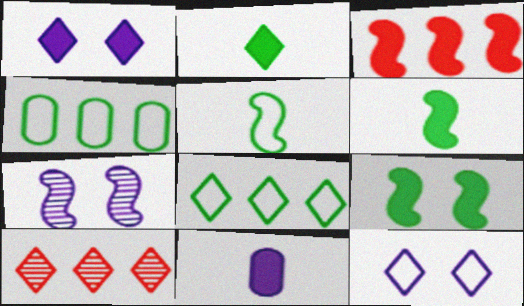[[2, 10, 12], 
[3, 5, 7]]